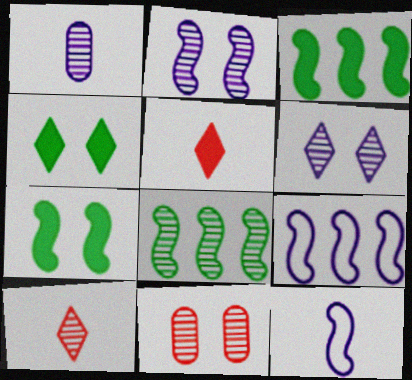[]